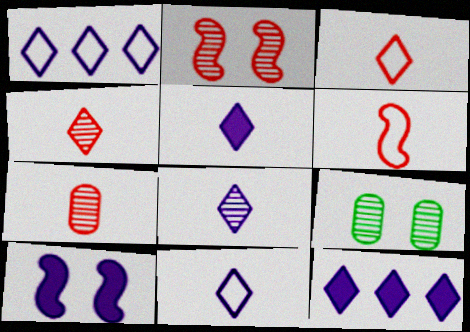[[5, 8, 11], 
[6, 9, 12]]